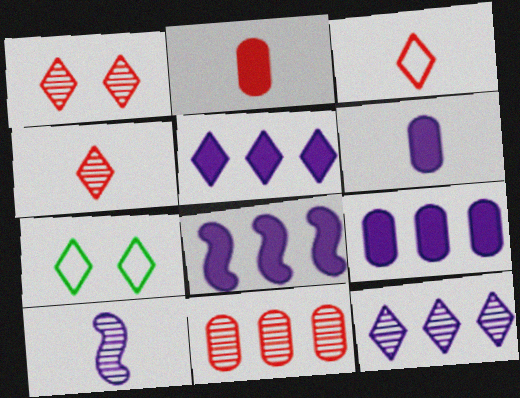[[4, 5, 7], 
[5, 8, 9]]